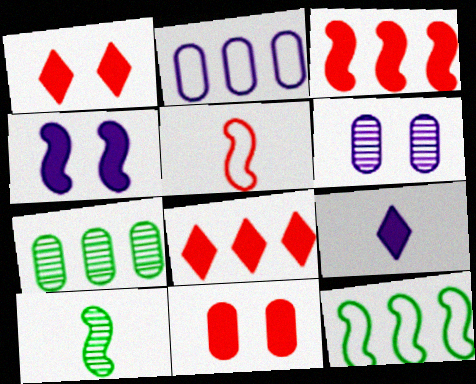[[1, 2, 10]]